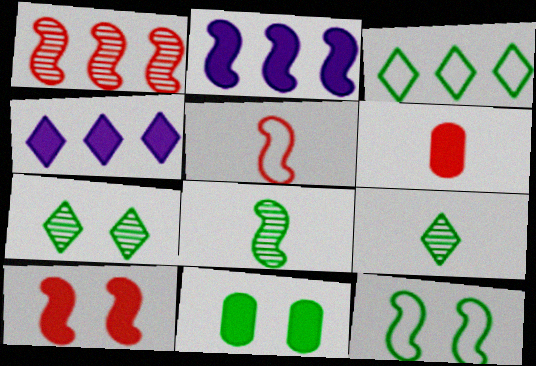[[1, 5, 10], 
[3, 8, 11], 
[7, 11, 12]]